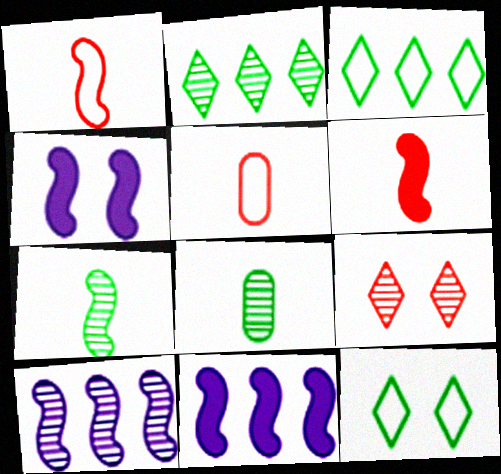[[2, 4, 5], 
[8, 9, 10]]